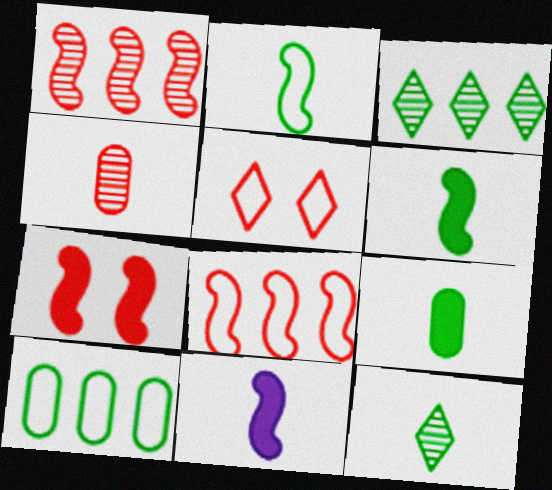[[2, 9, 12]]